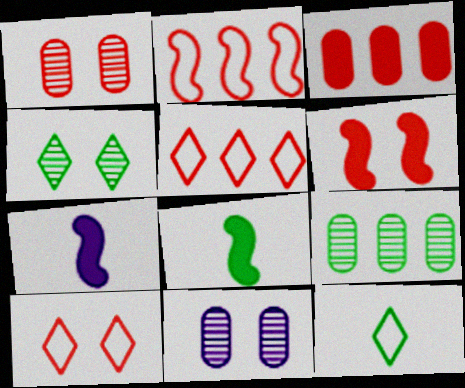[[1, 6, 10], 
[5, 8, 11], 
[7, 9, 10]]